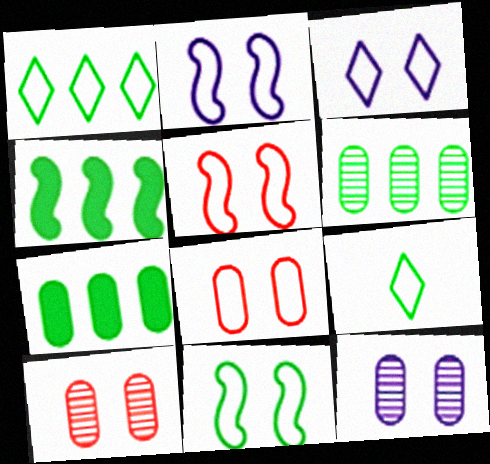[[1, 4, 6], 
[2, 5, 11], 
[3, 8, 11]]